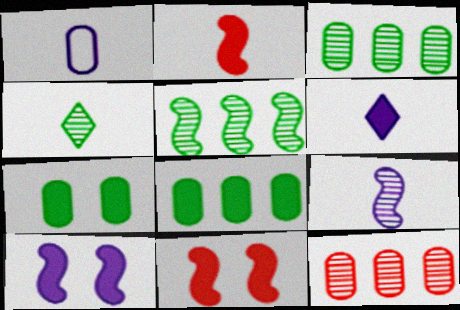[[1, 2, 4], 
[1, 6, 9], 
[1, 7, 12], 
[6, 8, 11]]